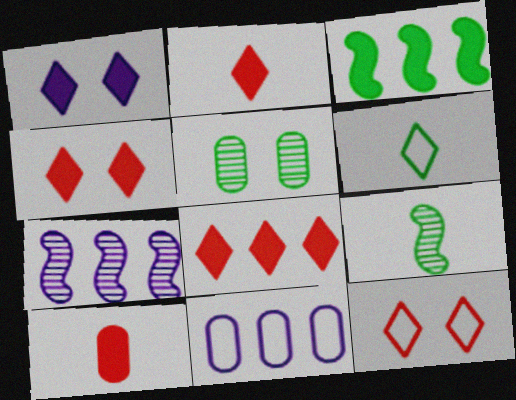[[1, 3, 10], 
[2, 4, 8], 
[3, 5, 6], 
[4, 9, 11], 
[5, 10, 11]]